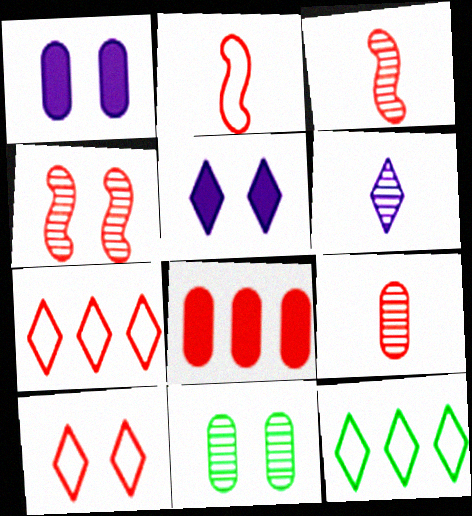[[1, 3, 12], 
[3, 8, 10]]